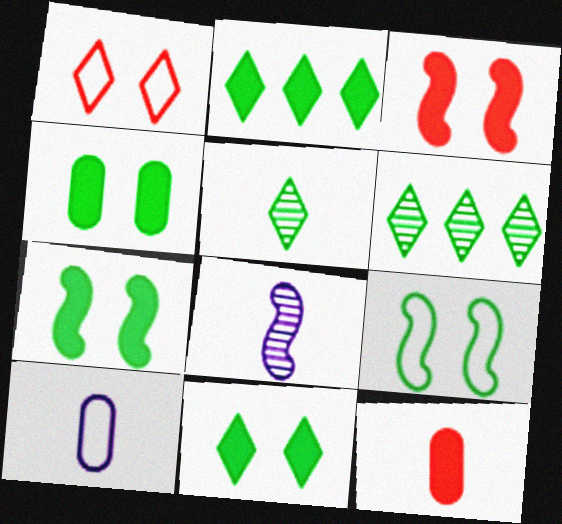[[3, 6, 10], 
[4, 7, 11]]